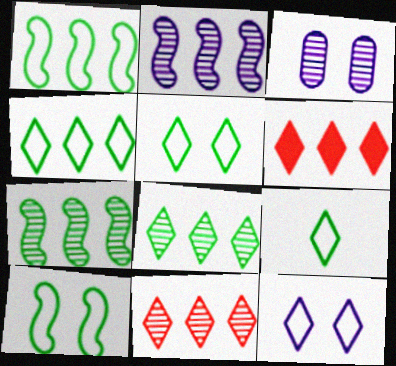[[4, 5, 9]]